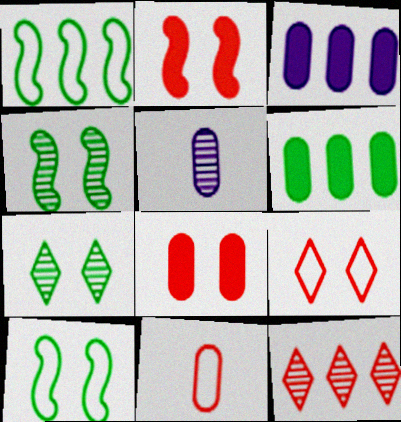[[1, 3, 12], 
[2, 11, 12], 
[4, 5, 12]]